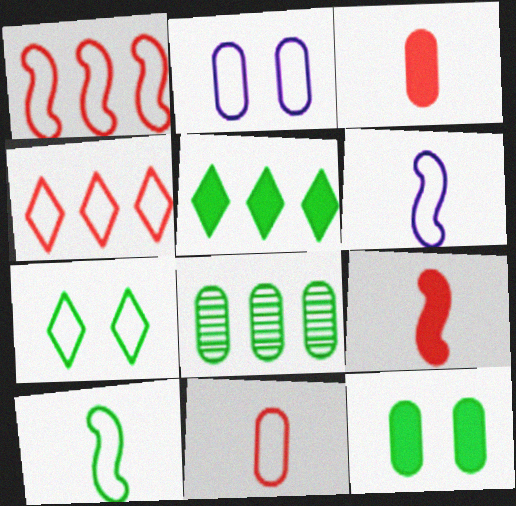[[2, 3, 8], 
[2, 4, 10]]